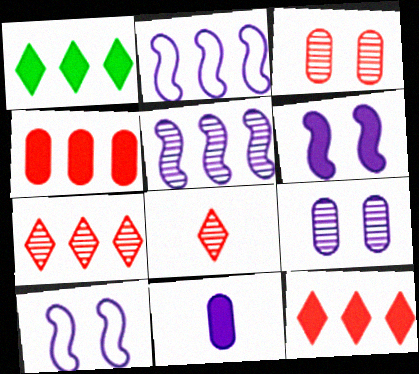[]